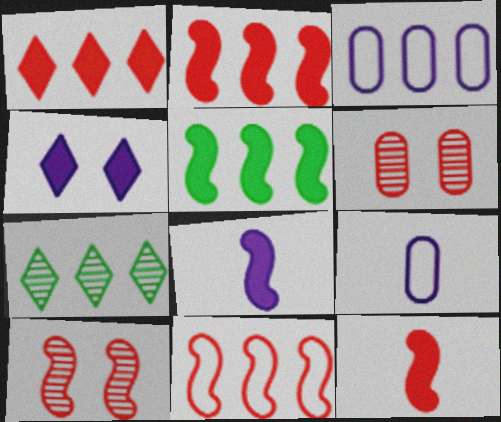[[2, 3, 7], 
[10, 11, 12]]